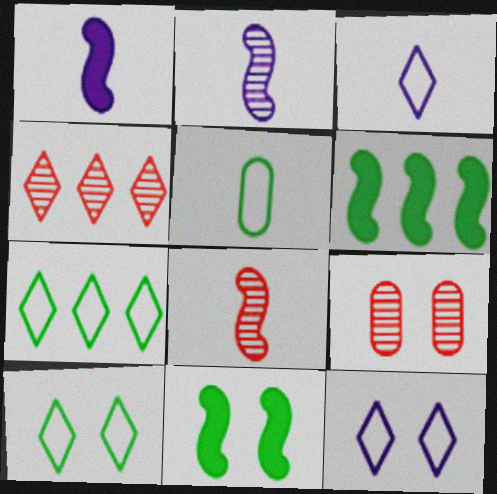[[1, 7, 9], 
[3, 6, 9], 
[4, 8, 9], 
[9, 11, 12]]